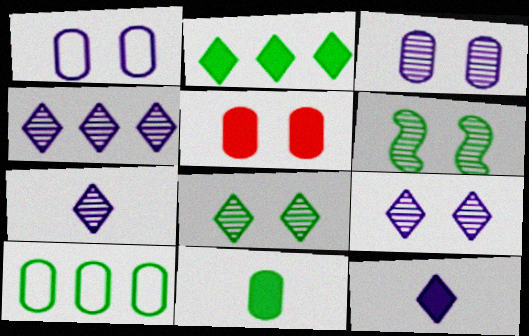[[4, 7, 9]]